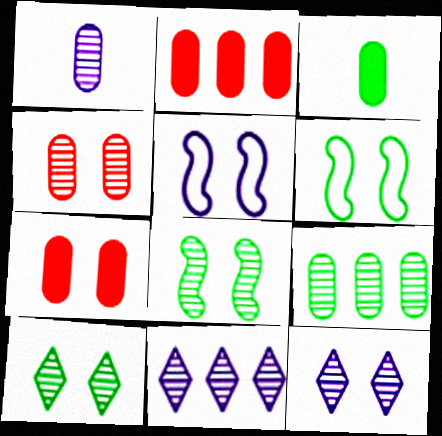[[1, 4, 9], 
[4, 8, 12], 
[5, 7, 10], 
[6, 7, 12]]